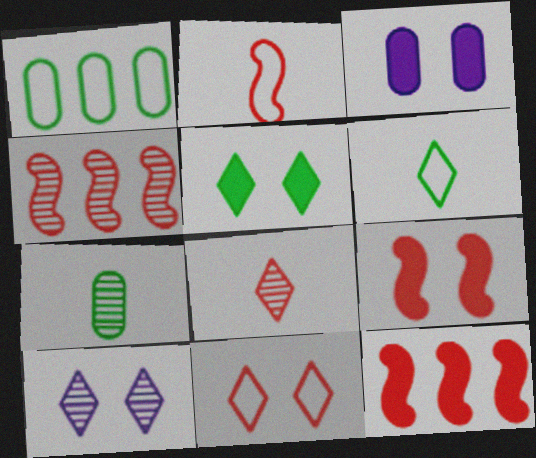[[2, 4, 9], 
[3, 4, 6], 
[3, 5, 9], 
[4, 7, 10], 
[5, 10, 11]]